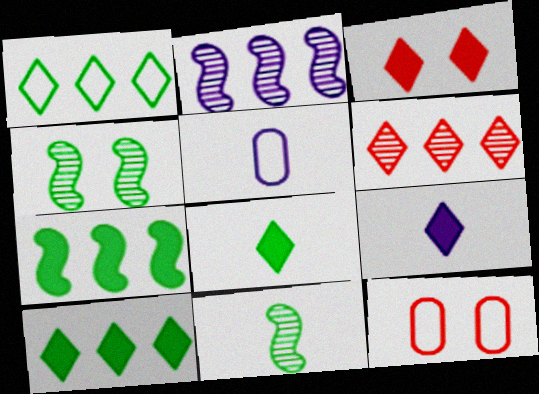[[2, 8, 12], 
[3, 9, 10]]